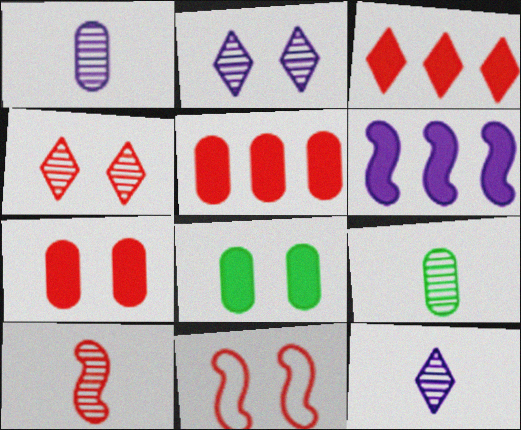[[2, 8, 11], 
[4, 7, 11], 
[9, 10, 12]]